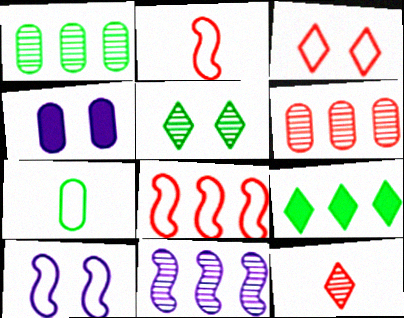[[4, 6, 7]]